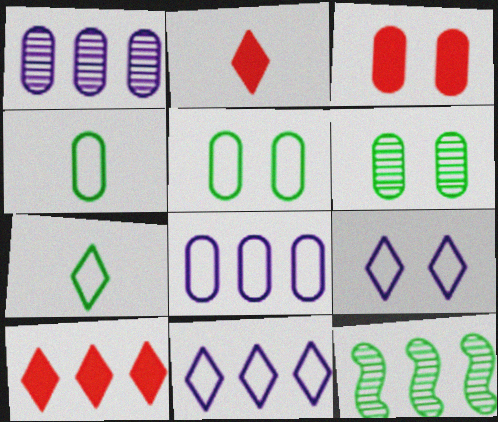[[1, 3, 4], 
[8, 10, 12]]